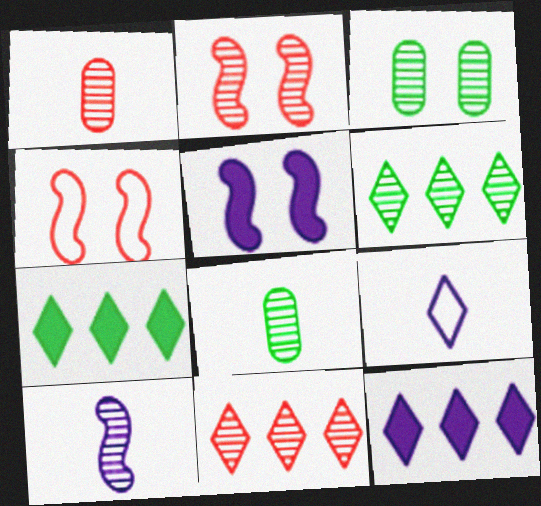[[1, 2, 11], 
[3, 10, 11], 
[4, 8, 12]]